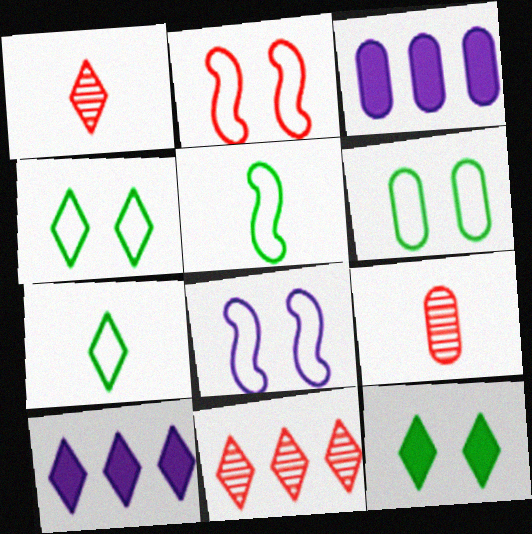[[1, 4, 10], 
[3, 6, 9]]